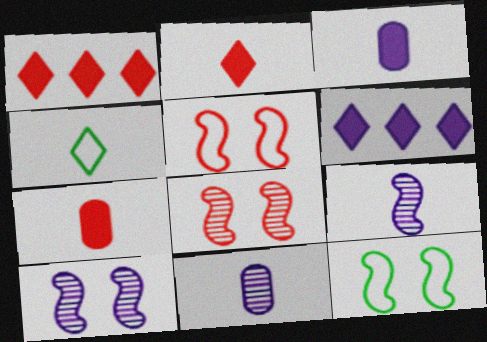[[1, 11, 12], 
[4, 7, 9]]